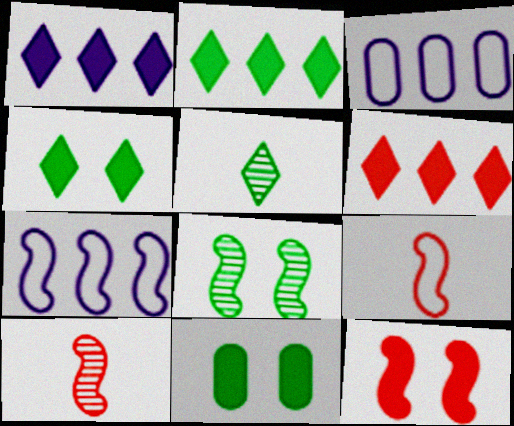[[1, 2, 6], 
[3, 4, 10], 
[3, 5, 12]]